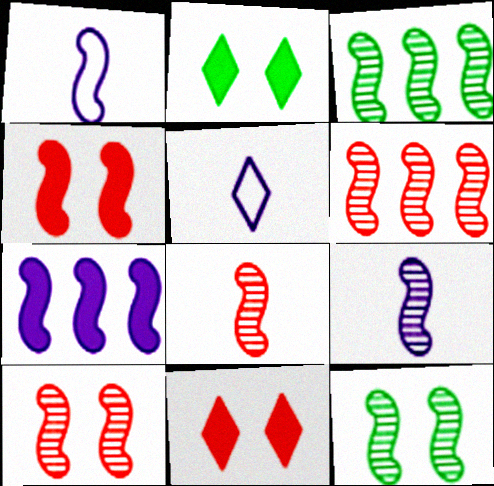[[1, 3, 4], 
[3, 9, 10], 
[6, 8, 10], 
[6, 9, 12]]